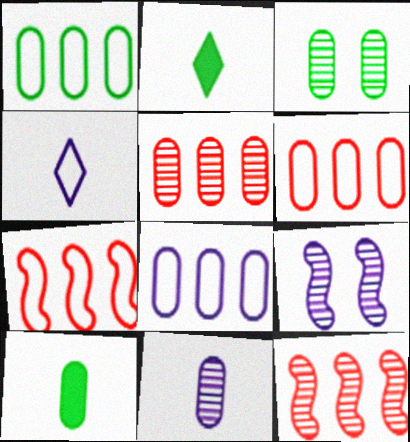[[1, 3, 10], 
[1, 6, 8], 
[2, 6, 9], 
[3, 5, 11]]